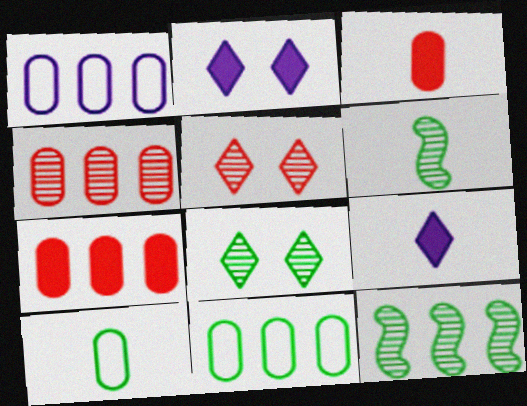[]